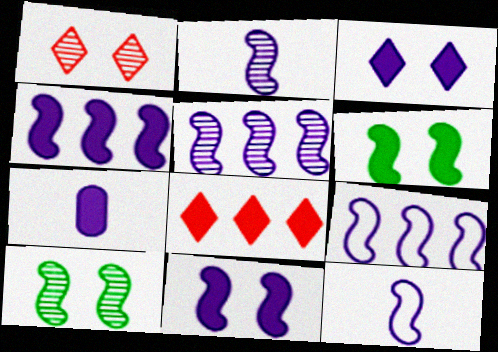[[2, 9, 11], 
[3, 4, 7], 
[4, 5, 9], 
[5, 11, 12], 
[6, 7, 8]]